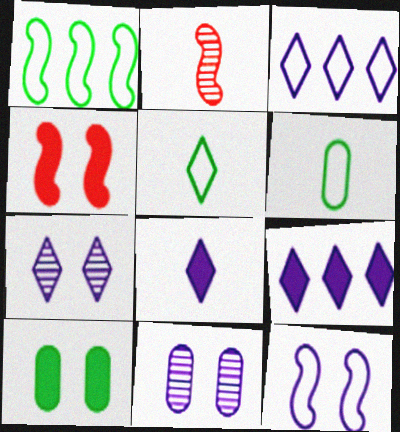[[2, 3, 10], 
[2, 6, 8], 
[3, 7, 8]]